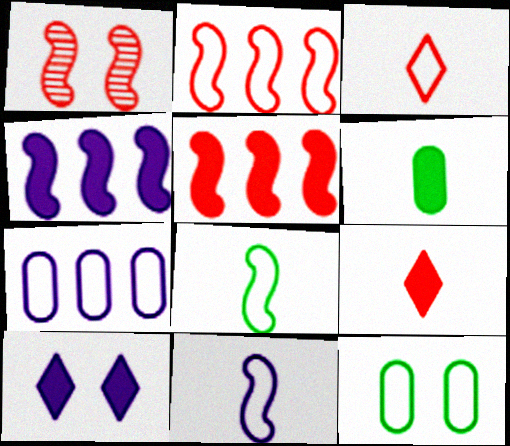[[1, 4, 8], 
[1, 10, 12], 
[5, 6, 10]]